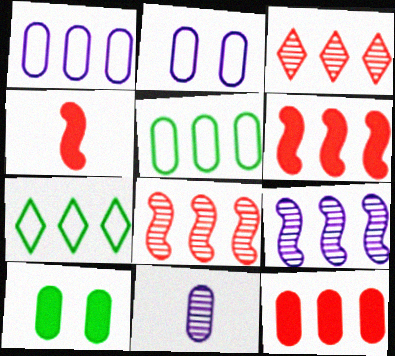[[7, 9, 12]]